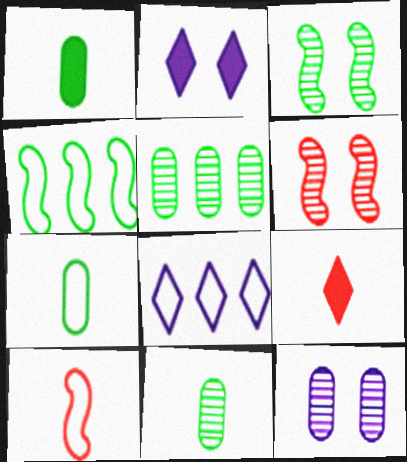[[1, 6, 8], 
[1, 7, 11], 
[2, 5, 10], 
[4, 9, 12]]